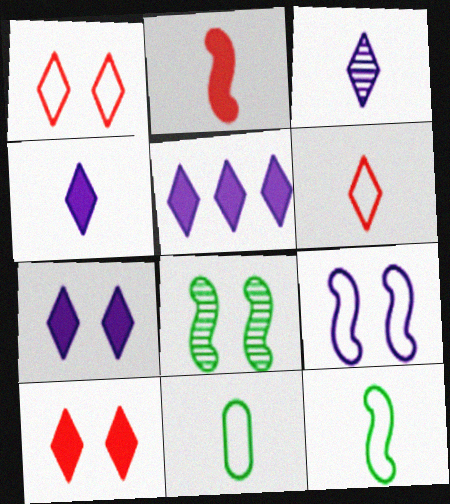[[2, 3, 11], 
[4, 5, 7]]